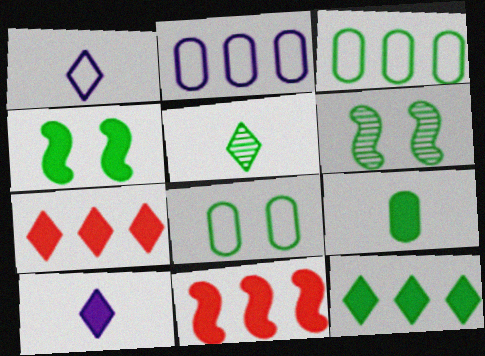[[3, 4, 5], 
[4, 9, 12]]